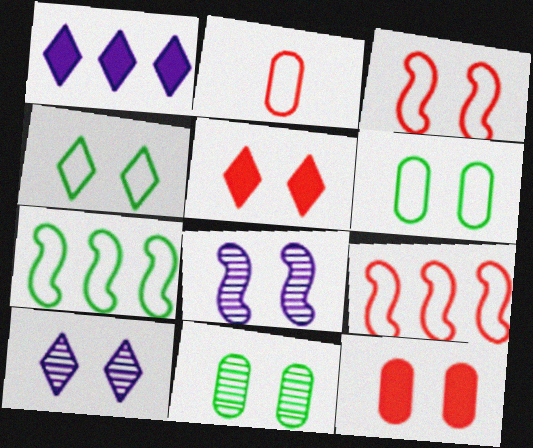[[4, 5, 10], 
[4, 8, 12], 
[5, 6, 8]]